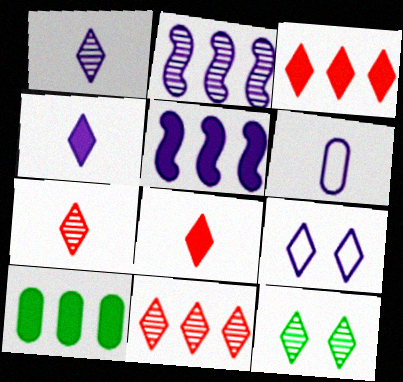[[1, 11, 12], 
[3, 5, 10]]